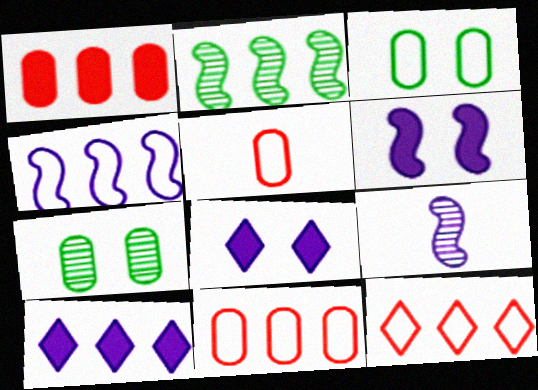[[2, 5, 8], 
[2, 10, 11], 
[4, 6, 9]]